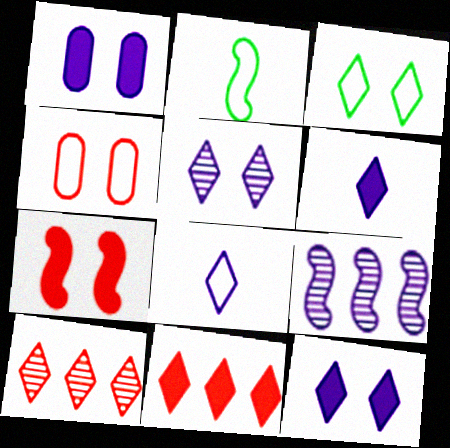[[1, 2, 10], 
[1, 8, 9], 
[2, 7, 9], 
[3, 6, 10]]